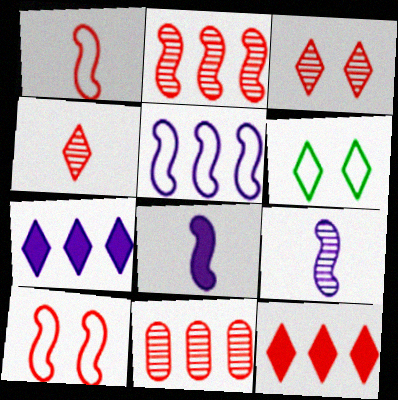[[4, 6, 7], 
[6, 8, 11]]